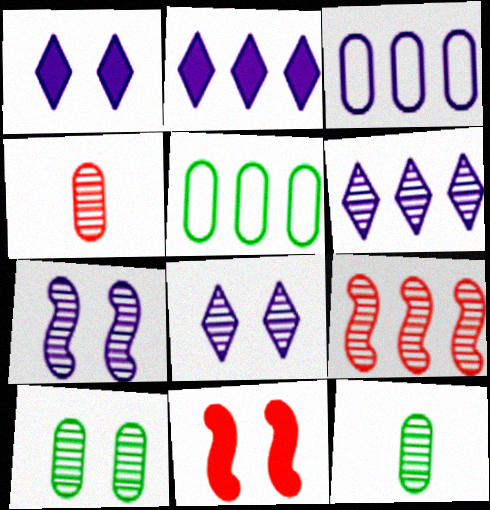[[2, 5, 9], 
[8, 9, 12]]